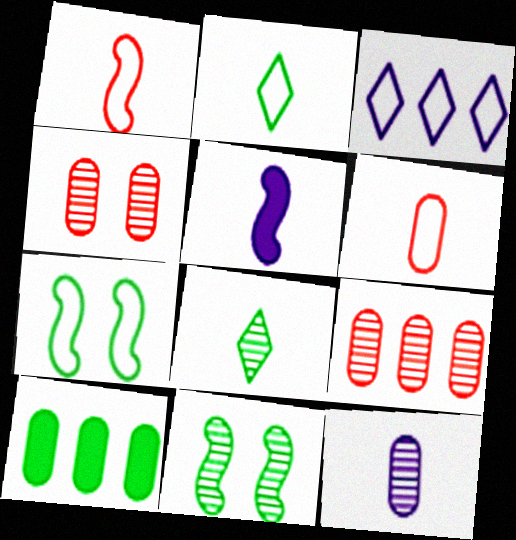[[2, 10, 11], 
[3, 6, 7], 
[5, 6, 8], 
[7, 8, 10]]